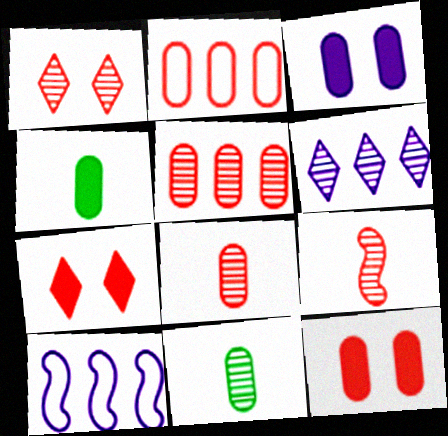[[1, 4, 10], 
[1, 5, 9], 
[2, 3, 11], 
[2, 7, 9], 
[2, 8, 12], 
[7, 10, 11]]